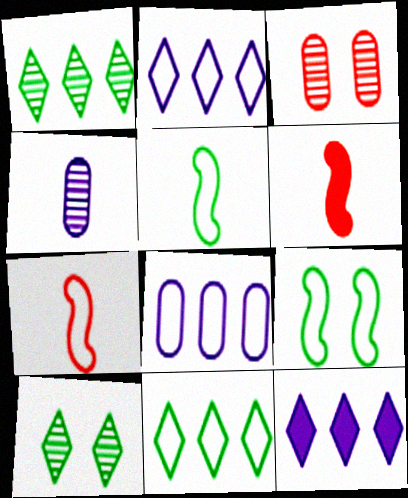[[3, 5, 12], 
[6, 8, 10]]